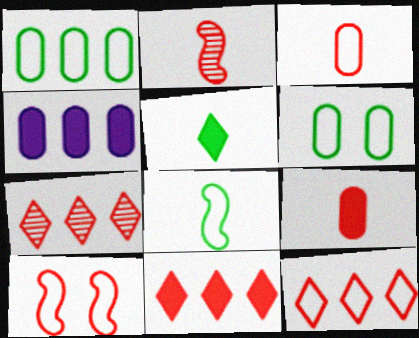[[3, 10, 12], 
[7, 9, 10], 
[7, 11, 12]]